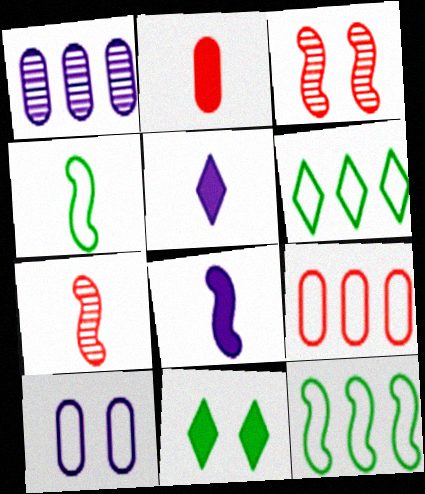[[3, 8, 12], 
[3, 10, 11], 
[4, 7, 8]]